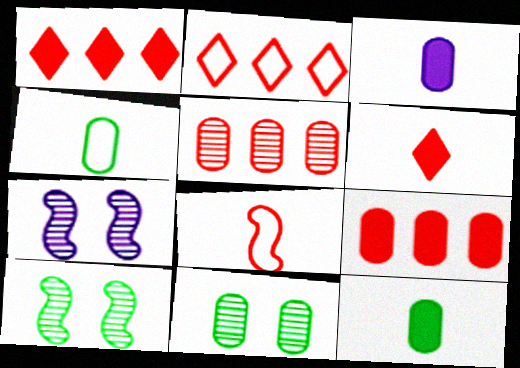[[1, 4, 7], 
[2, 3, 10], 
[2, 7, 12]]